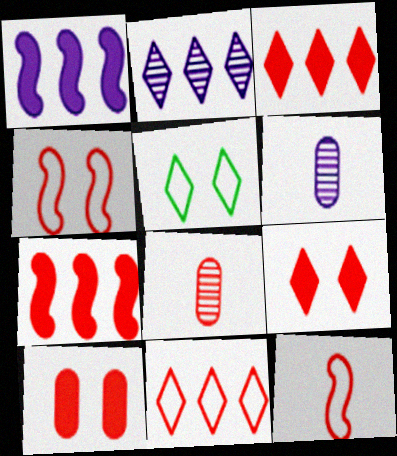[[1, 5, 8], 
[3, 4, 8], 
[5, 6, 7]]